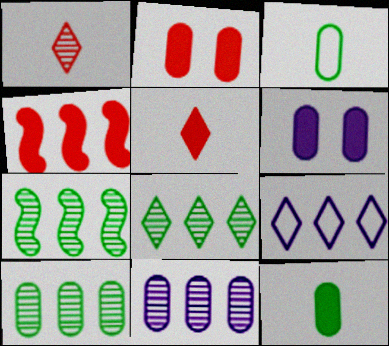[[2, 3, 11], 
[2, 4, 5], 
[4, 9, 10], 
[7, 8, 10]]